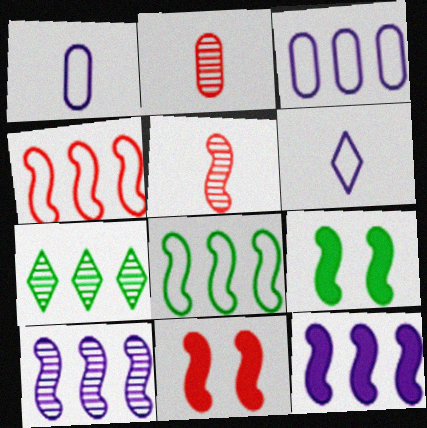[[1, 7, 11], 
[4, 5, 11]]